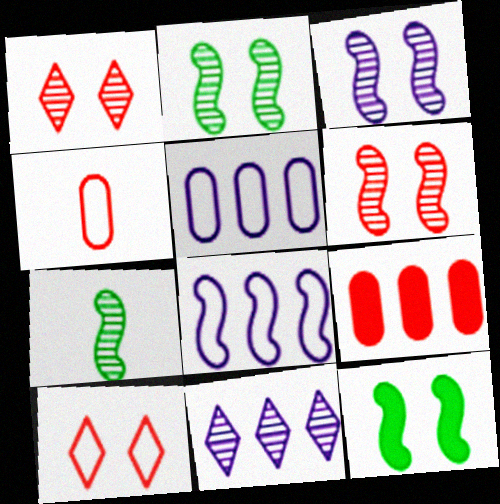[[2, 3, 6], 
[4, 11, 12]]